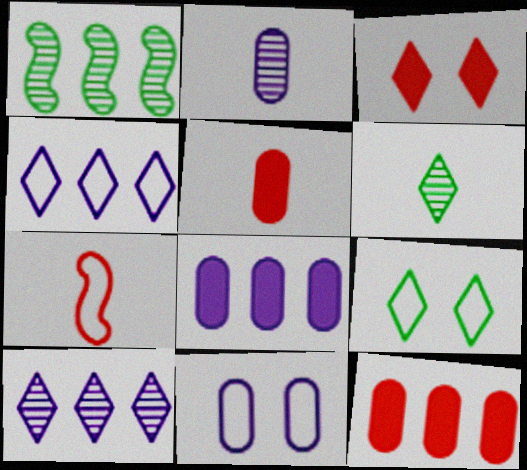[[1, 4, 12], 
[2, 8, 11], 
[3, 4, 6]]